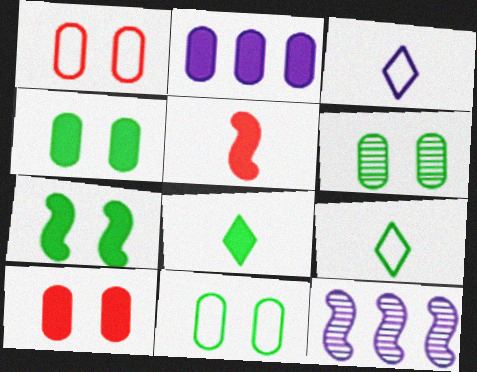[[1, 8, 12], 
[4, 6, 11], 
[9, 10, 12]]